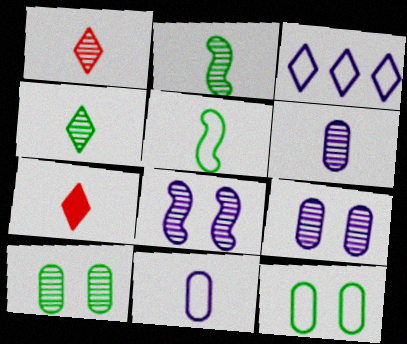[[1, 2, 6], 
[2, 7, 11], 
[5, 6, 7]]